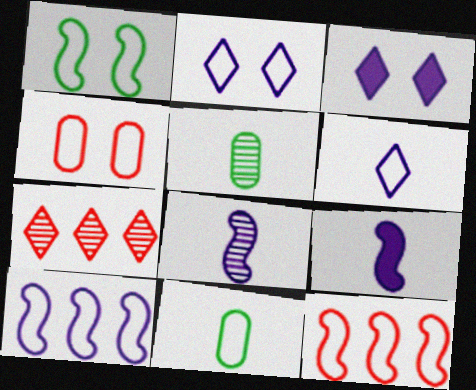[[1, 2, 4], 
[2, 11, 12], 
[3, 5, 12]]